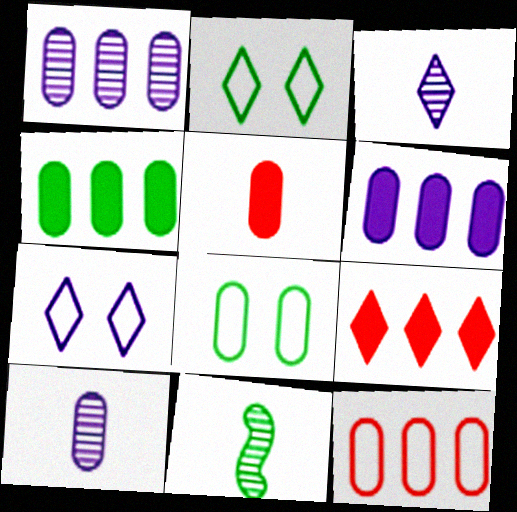[[1, 4, 12], 
[1, 5, 8], 
[2, 3, 9], 
[2, 4, 11]]